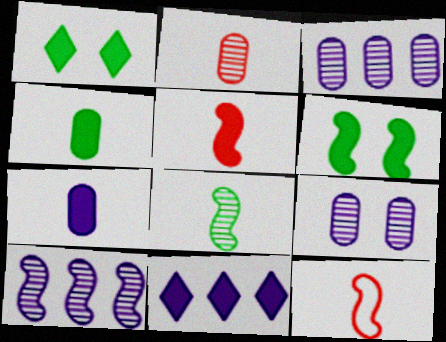[[1, 3, 12], 
[6, 10, 12]]